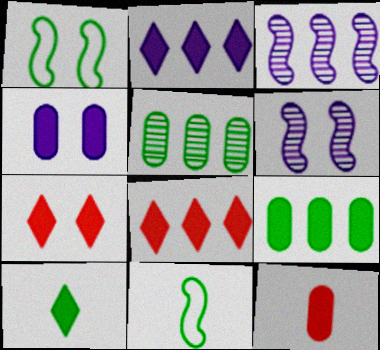[[1, 5, 10], 
[2, 7, 10], 
[4, 9, 12]]